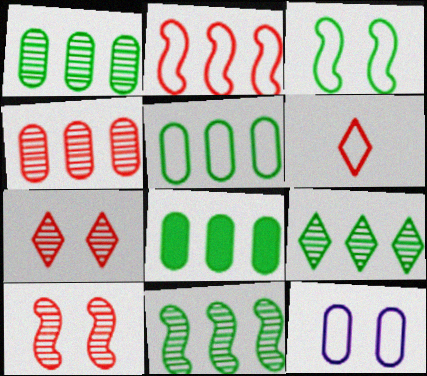[[1, 5, 8], 
[1, 9, 11]]